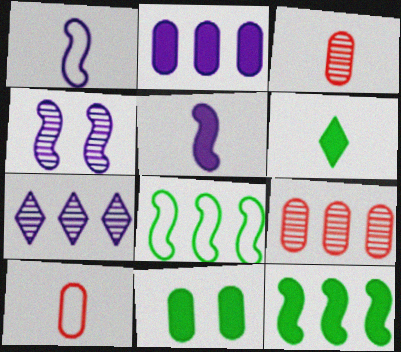[[1, 3, 6], 
[6, 11, 12]]